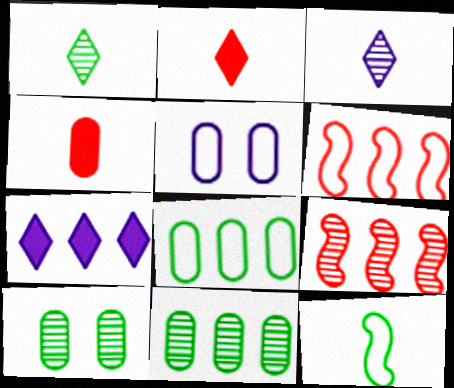[[3, 4, 12], 
[3, 9, 10], 
[4, 5, 11], 
[6, 7, 11], 
[7, 8, 9]]